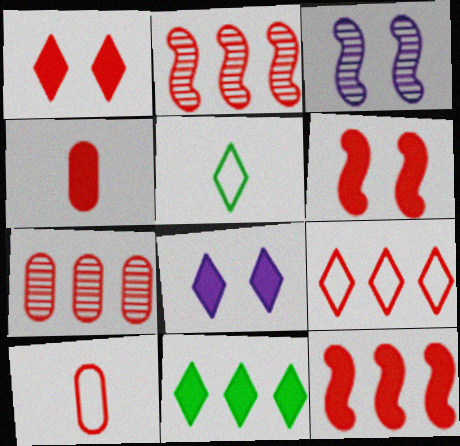[[1, 2, 10], 
[1, 4, 12], 
[3, 10, 11], 
[7, 9, 12]]